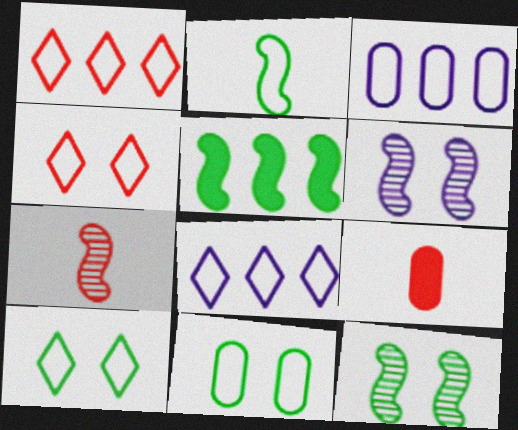[[2, 3, 4], 
[2, 5, 12], 
[8, 9, 12]]